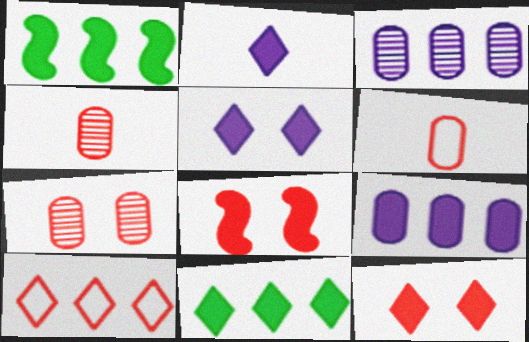[[1, 3, 10], 
[2, 11, 12], 
[4, 8, 10]]